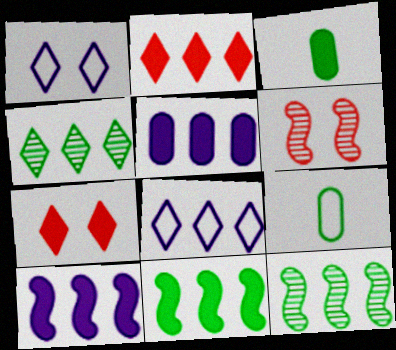[[2, 4, 8], 
[2, 5, 11], 
[3, 6, 8], 
[3, 7, 10]]